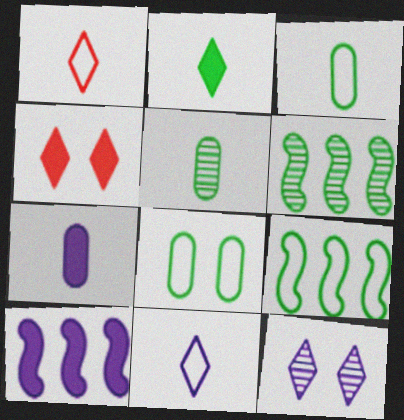[[2, 6, 8]]